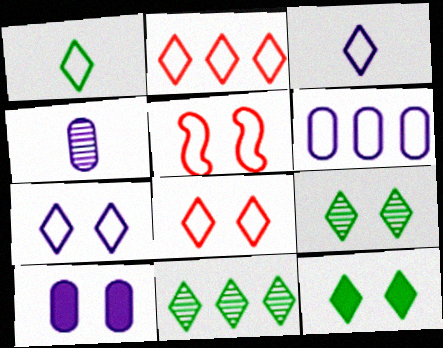[[1, 2, 7], 
[1, 5, 6], 
[1, 11, 12], 
[4, 6, 10], 
[5, 9, 10]]